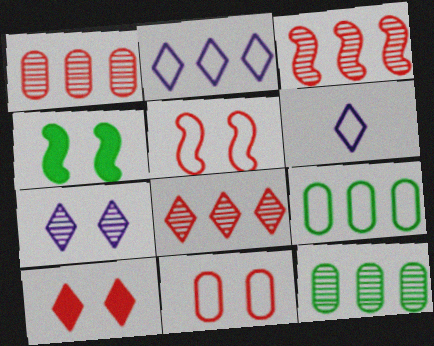[[1, 3, 8], 
[1, 4, 6], 
[4, 7, 11], 
[5, 6, 9]]